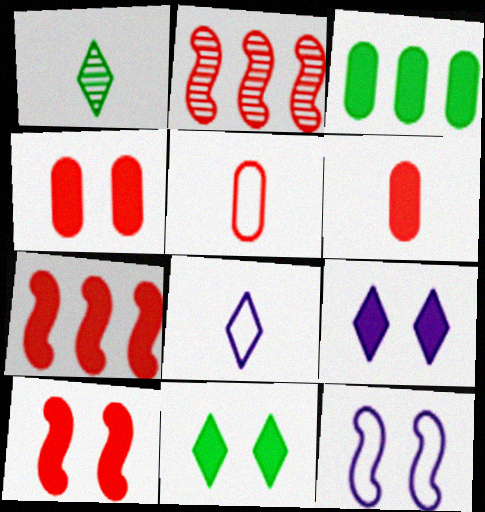[]